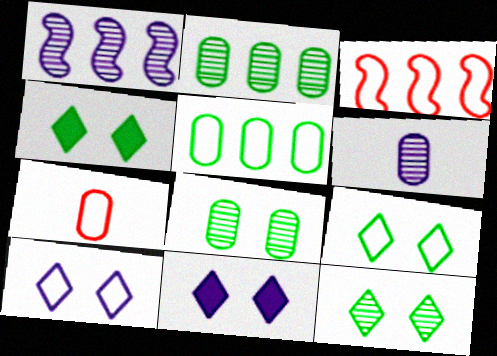[[1, 4, 7], 
[3, 4, 6], 
[4, 9, 12]]